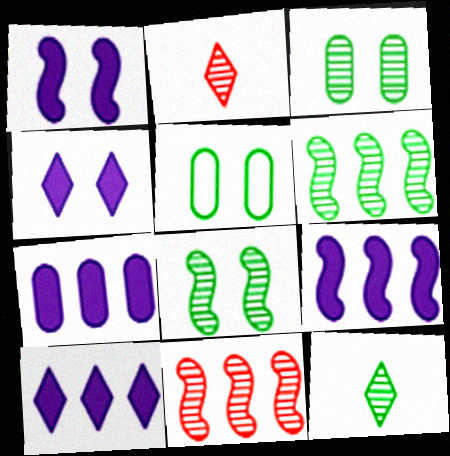[[2, 5, 9], 
[3, 6, 12], 
[7, 9, 10]]